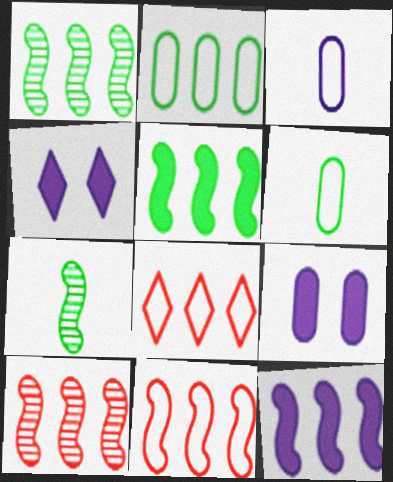[[1, 11, 12], 
[4, 6, 10], 
[7, 8, 9]]